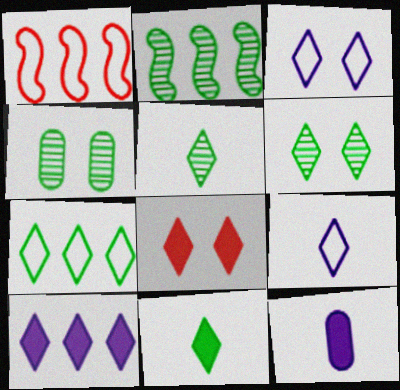[[1, 6, 12], 
[2, 4, 5], 
[3, 6, 8], 
[6, 7, 11], 
[8, 10, 11]]